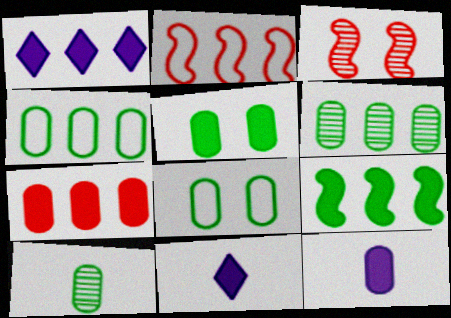[[1, 2, 6], 
[1, 7, 9], 
[3, 4, 11], 
[4, 5, 10], 
[5, 7, 12]]